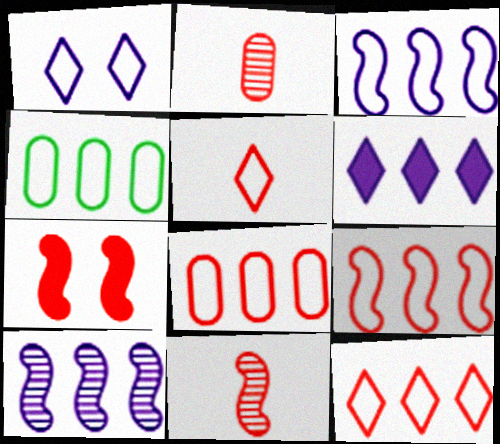[[2, 7, 12], 
[3, 4, 12], 
[7, 9, 11], 
[8, 9, 12]]